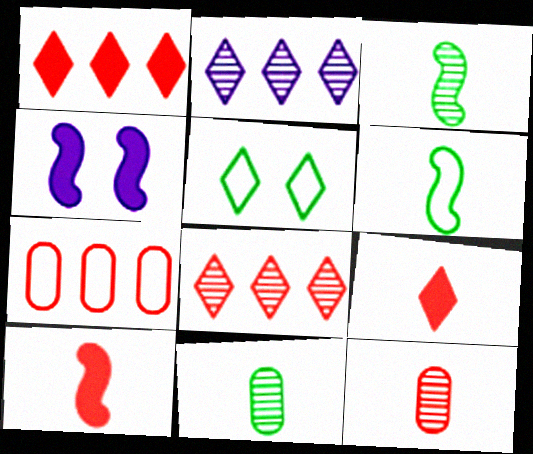[[2, 5, 9]]